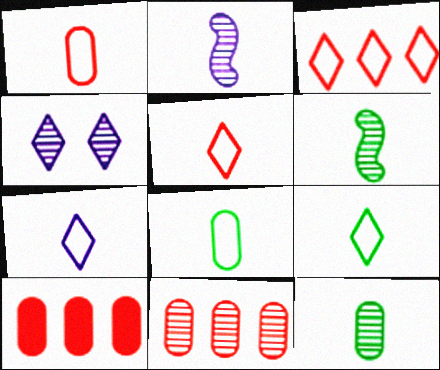[[4, 6, 11], 
[5, 7, 9]]